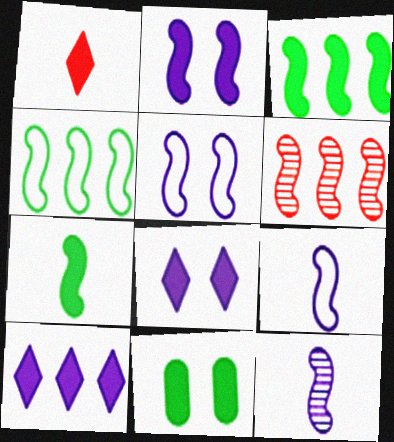[[5, 6, 7]]